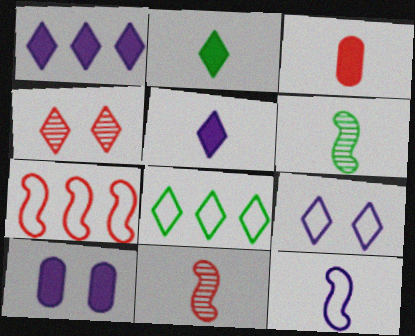[[3, 4, 7], 
[4, 5, 8], 
[8, 10, 11]]